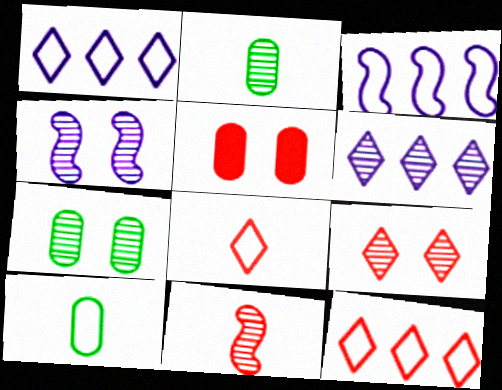[[4, 7, 9], 
[5, 11, 12], 
[6, 7, 11]]